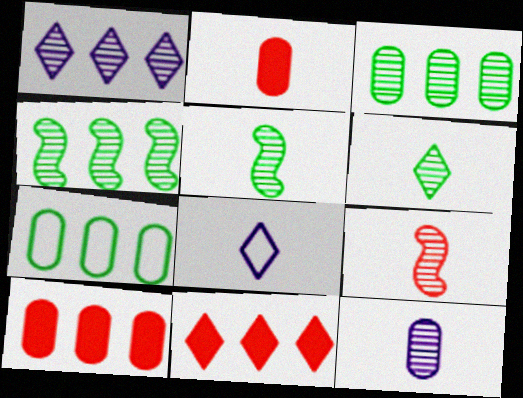[[2, 5, 8], 
[6, 9, 12]]